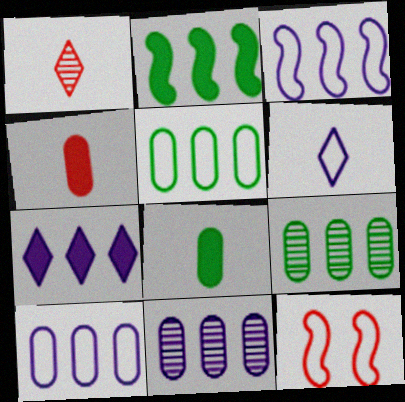[[3, 7, 11], 
[5, 6, 12]]